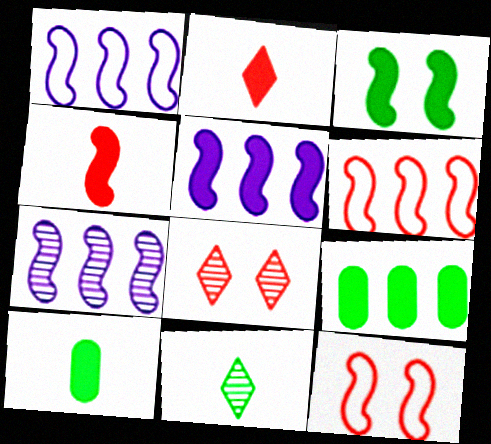[[1, 5, 7], 
[1, 8, 10], 
[3, 4, 5]]